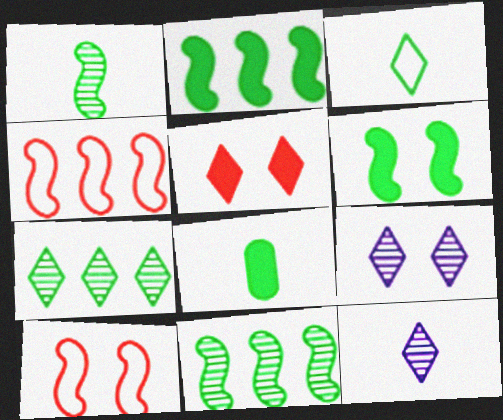[[1, 3, 8], 
[4, 8, 9]]